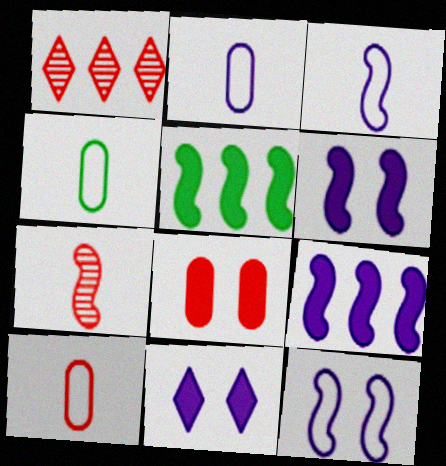[[1, 4, 6], 
[2, 4, 10], 
[5, 7, 12]]